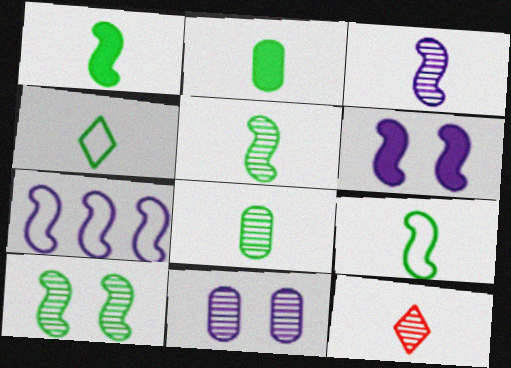[[1, 4, 8], 
[1, 5, 9], 
[2, 4, 5], 
[3, 6, 7], 
[3, 8, 12]]